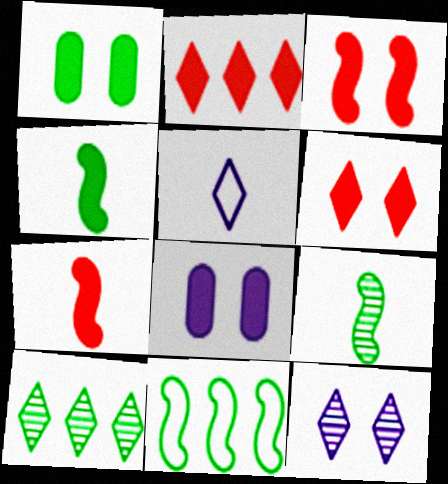[[2, 4, 8], 
[5, 6, 10]]